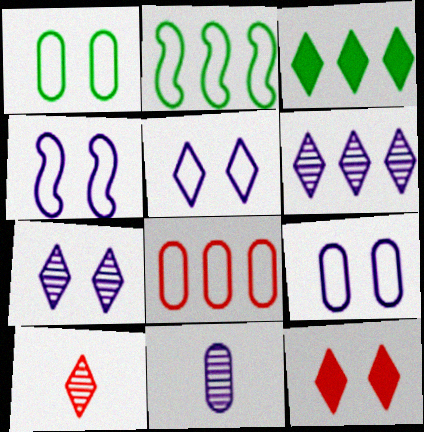[[2, 11, 12], 
[3, 5, 10], 
[4, 5, 9]]